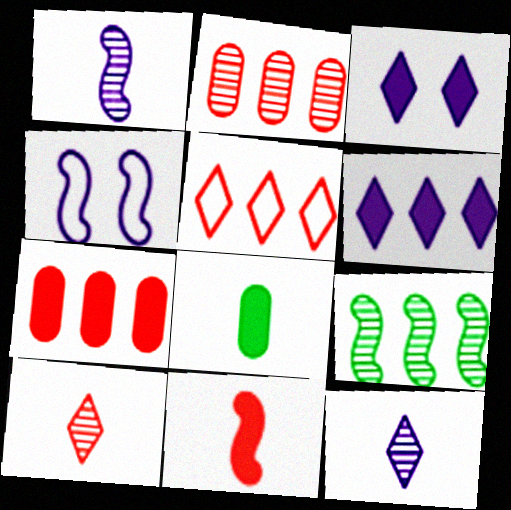[[4, 9, 11]]